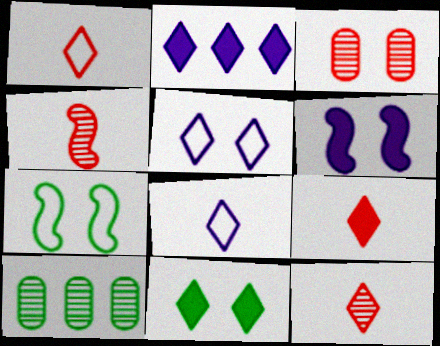[[1, 6, 10], 
[1, 9, 12], 
[2, 9, 11]]